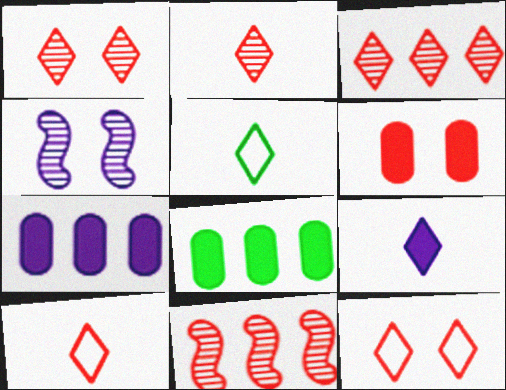[[1, 2, 3], 
[2, 5, 9], 
[4, 8, 10], 
[6, 10, 11]]